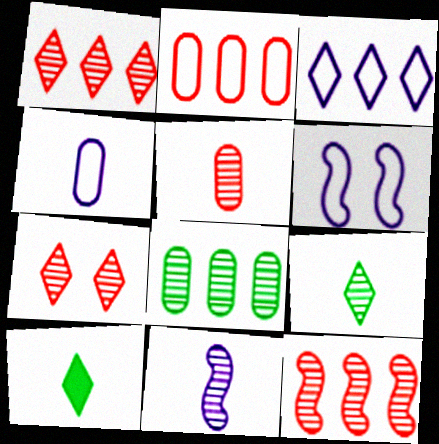[[3, 4, 6], 
[3, 7, 10], 
[5, 7, 12], 
[5, 9, 11], 
[7, 8, 11]]